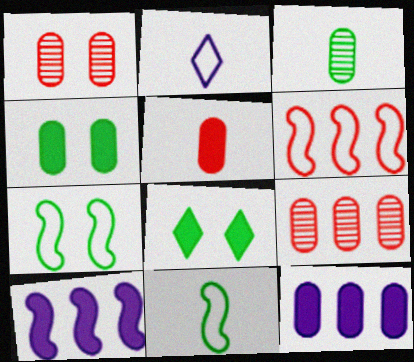[[4, 5, 12], 
[5, 8, 10]]